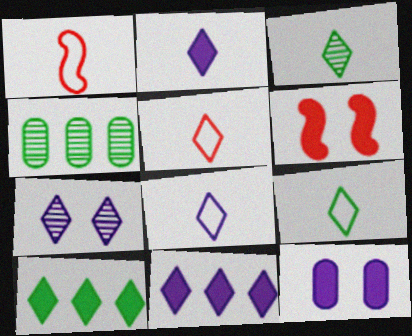[[2, 3, 5], 
[4, 6, 8], 
[5, 7, 10], 
[5, 8, 9], 
[7, 8, 11]]